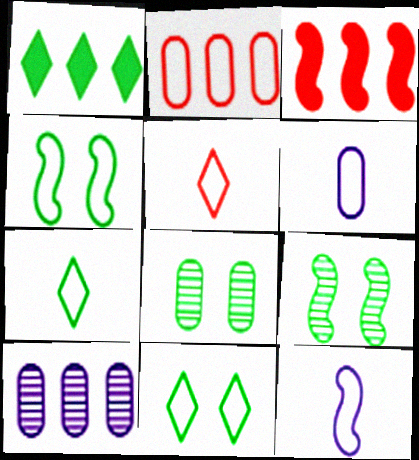[[2, 11, 12], 
[3, 9, 12]]